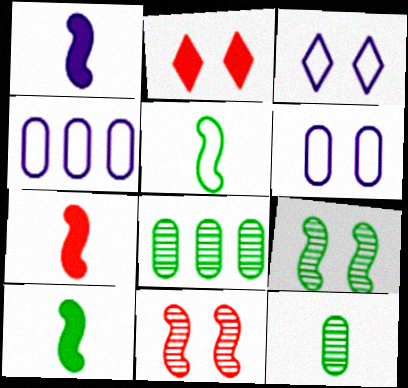[[1, 7, 10], 
[2, 6, 9], 
[3, 7, 8]]